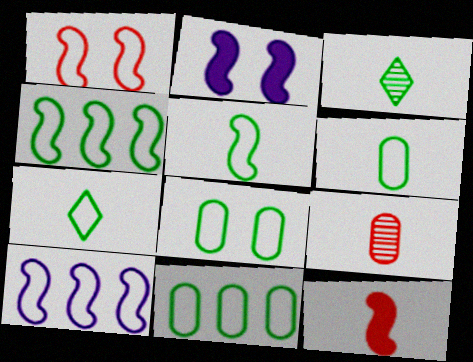[[1, 5, 10], 
[4, 7, 8], 
[5, 6, 7], 
[6, 8, 11]]